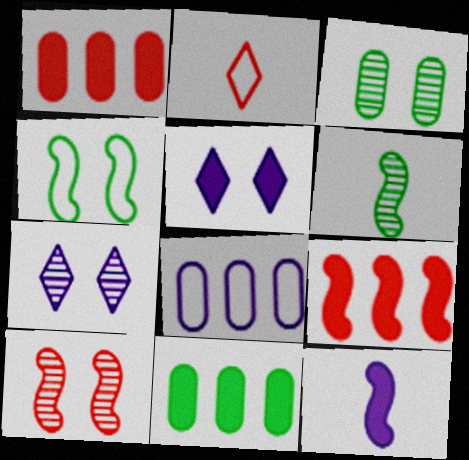[[1, 2, 10], 
[2, 4, 8], 
[3, 7, 10], 
[7, 8, 12]]